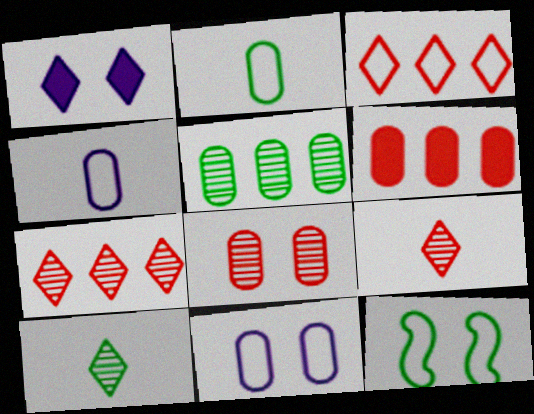[[1, 3, 10], 
[1, 8, 12], 
[3, 4, 12]]